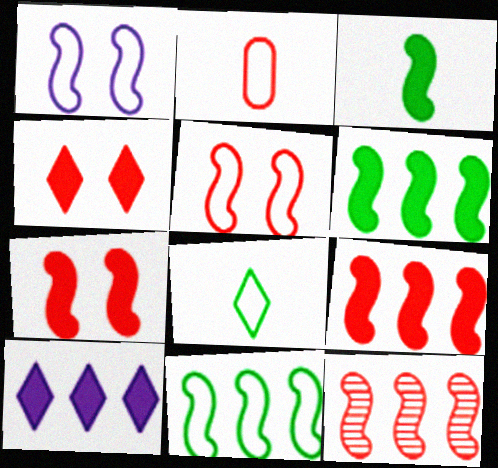[[1, 3, 12], 
[2, 4, 12]]